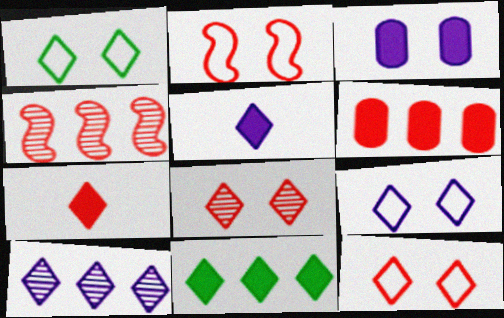[[1, 7, 10], 
[1, 9, 12], 
[5, 9, 10]]